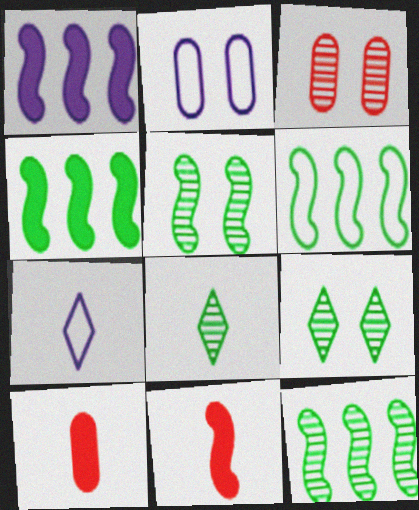[[3, 4, 7], 
[4, 6, 12]]